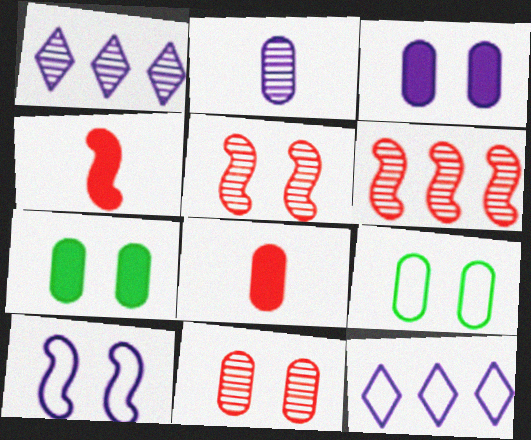[[1, 4, 9], 
[3, 9, 11]]